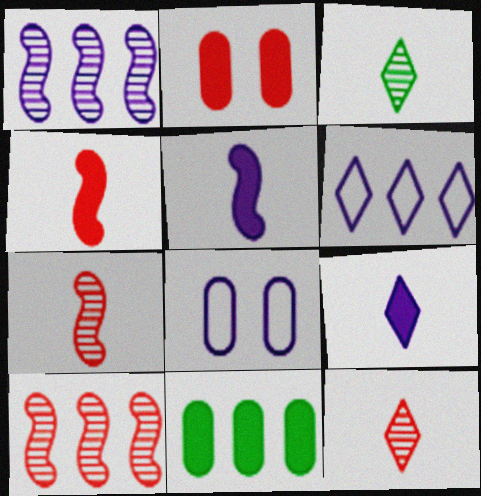[[1, 8, 9], 
[6, 10, 11]]